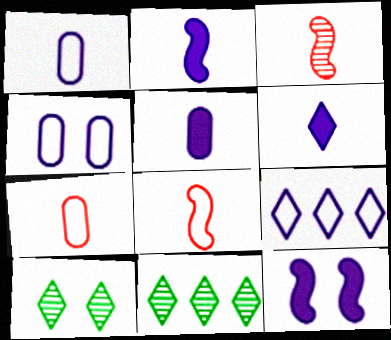[[2, 5, 6], 
[7, 11, 12]]